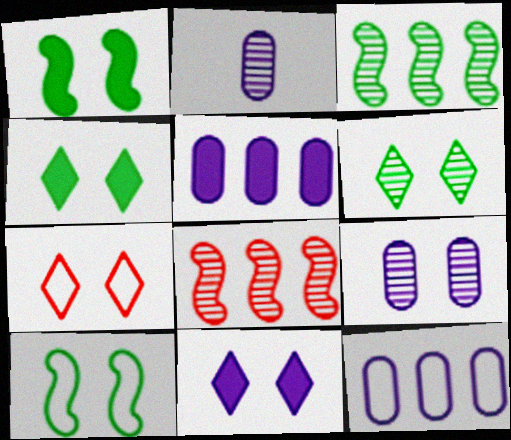[[1, 7, 9], 
[2, 6, 8], 
[6, 7, 11]]